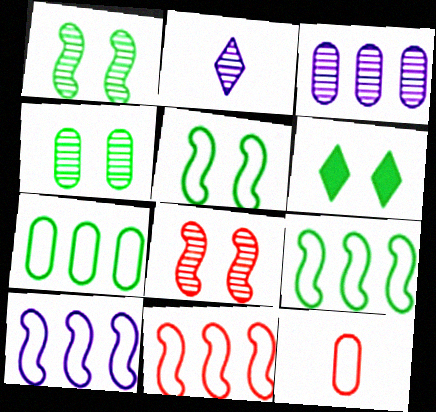[[4, 5, 6], 
[9, 10, 11]]